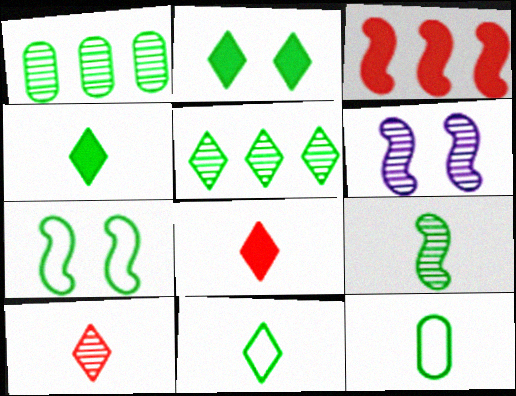[[1, 4, 7], 
[1, 6, 10], 
[2, 5, 11], 
[4, 9, 12]]